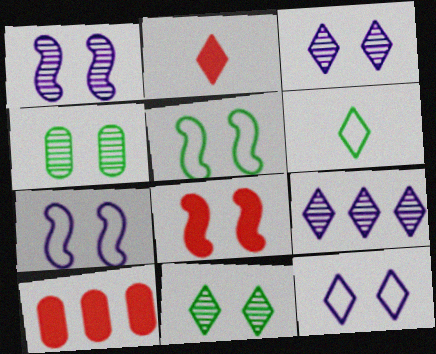[[1, 5, 8], 
[1, 6, 10], 
[2, 8, 10], 
[4, 8, 12]]